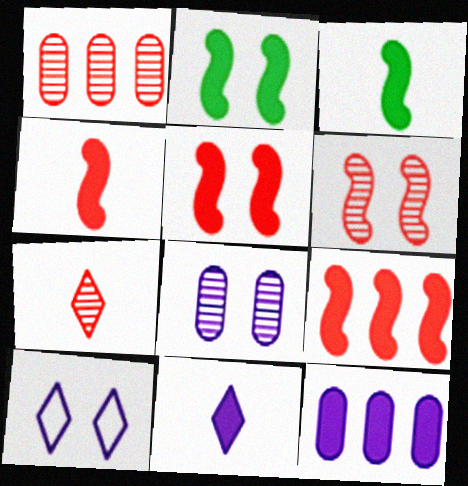[[1, 3, 10], 
[1, 6, 7], 
[4, 5, 9]]